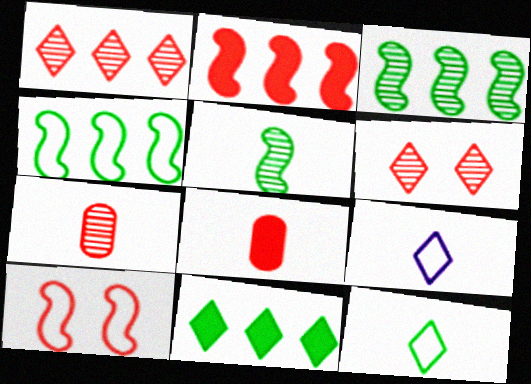[[1, 8, 10], 
[5, 8, 9], 
[6, 9, 11]]